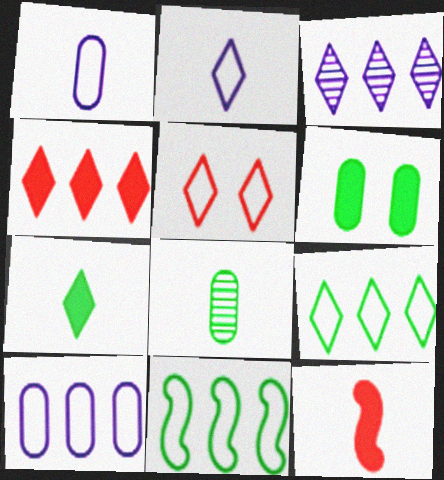[[1, 5, 11], 
[2, 5, 9], 
[2, 8, 12], 
[3, 4, 9], 
[3, 5, 7]]